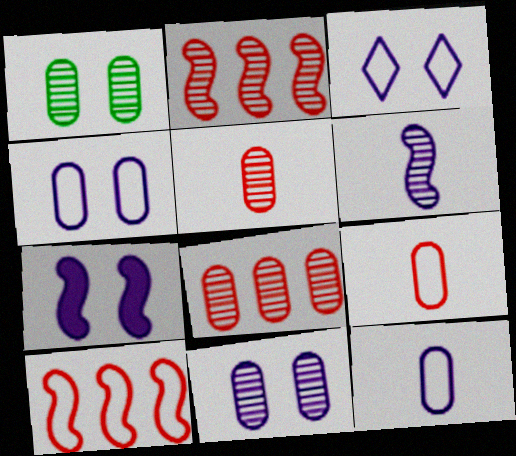[[3, 7, 11]]